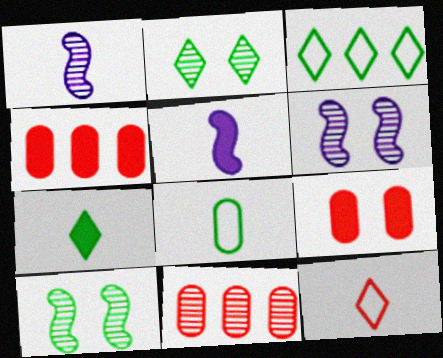[[1, 2, 11], 
[1, 3, 9], 
[2, 3, 7]]